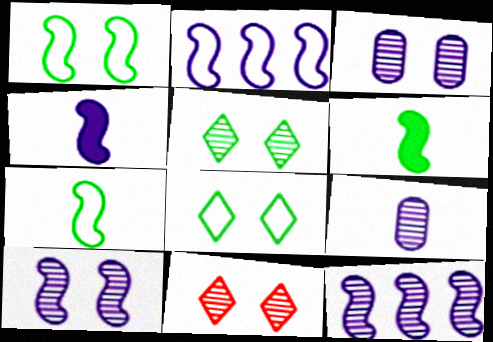[[2, 4, 10]]